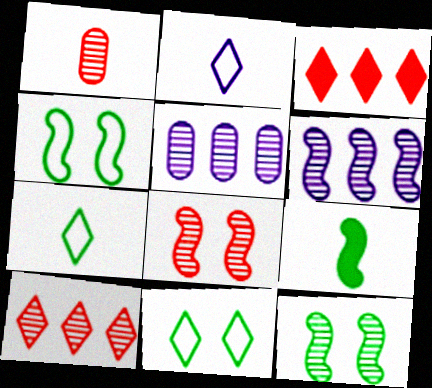[[1, 2, 9], 
[1, 8, 10]]